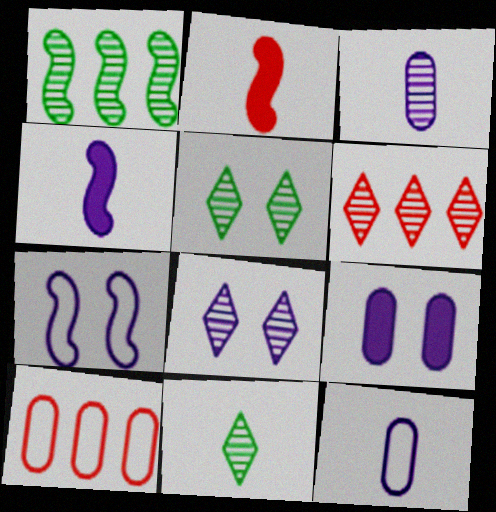[[1, 2, 7], 
[2, 11, 12], 
[4, 5, 10], 
[6, 8, 11], 
[7, 8, 9]]